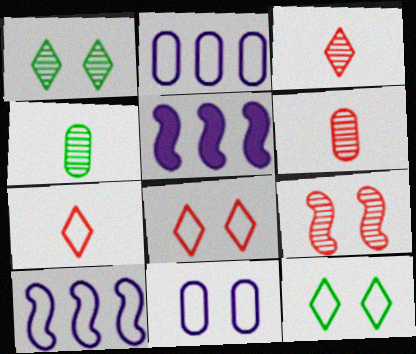[[4, 5, 8], 
[5, 6, 12]]